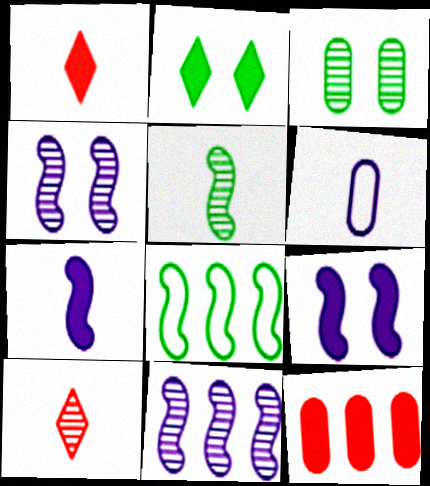[[1, 5, 6], 
[2, 7, 12], 
[3, 6, 12], 
[3, 10, 11]]